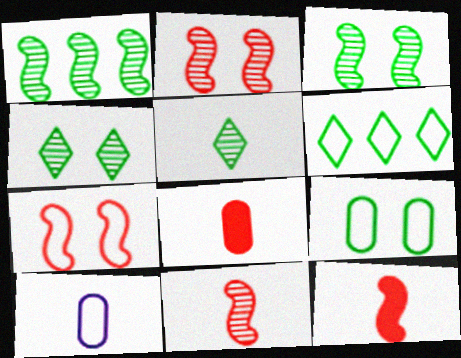[[5, 10, 12], 
[6, 7, 10]]